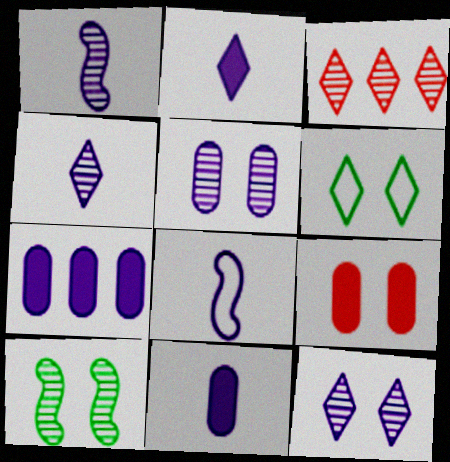[[2, 3, 6], 
[4, 8, 11], 
[7, 8, 12]]